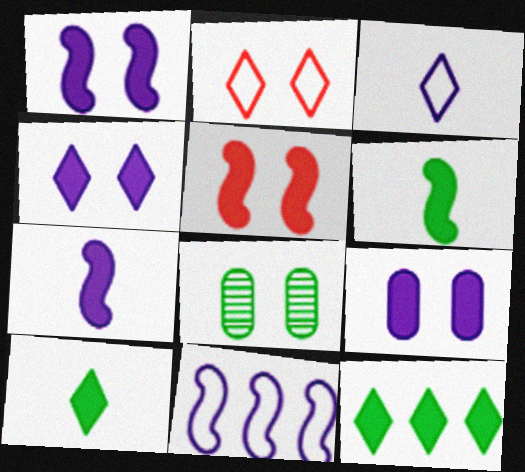[[1, 2, 8], 
[1, 4, 9]]